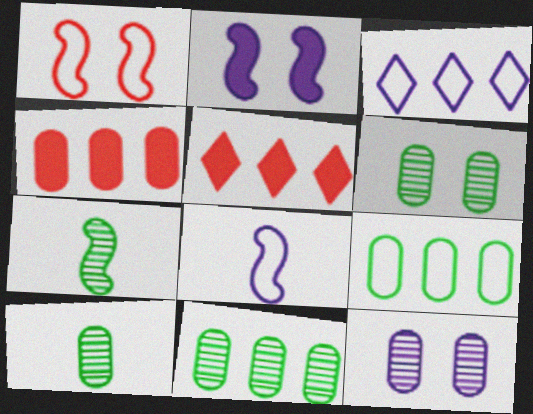[[5, 6, 8], 
[6, 10, 11]]